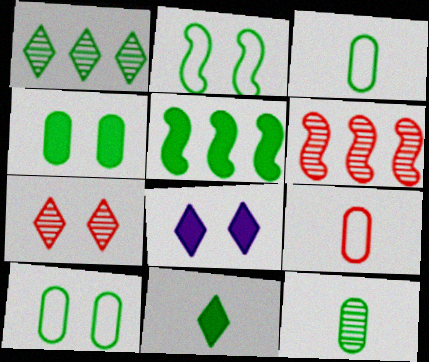[[3, 6, 8], 
[4, 5, 11]]